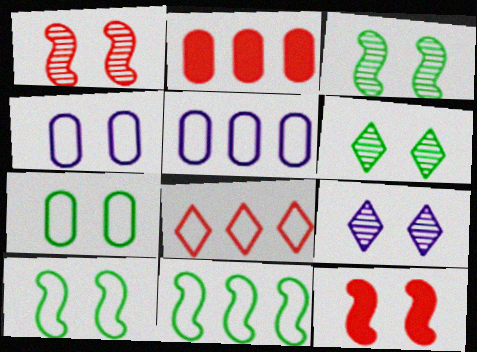[[4, 6, 12], 
[5, 8, 11], 
[7, 9, 12]]